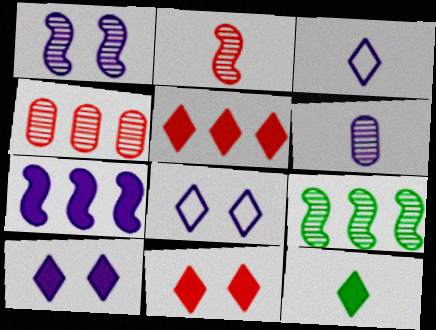[[1, 2, 9], 
[5, 10, 12], 
[6, 7, 8]]